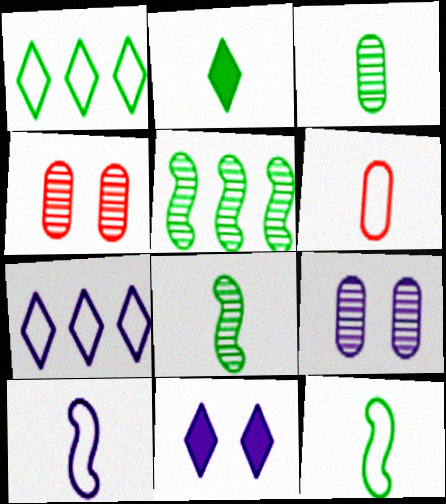[[2, 3, 12], 
[5, 6, 11]]